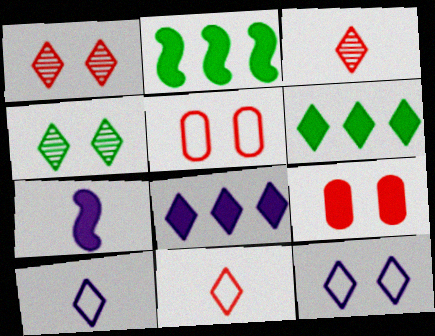[[1, 6, 10], 
[3, 6, 12], 
[4, 8, 11], 
[6, 7, 9]]